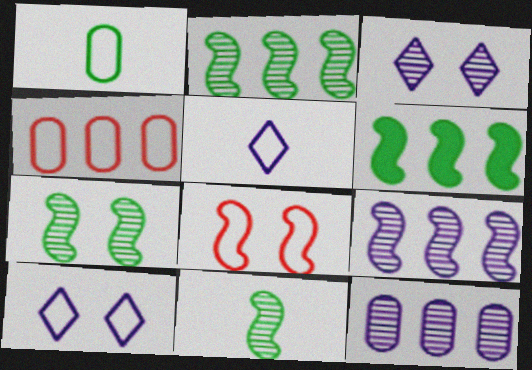[[2, 7, 11]]